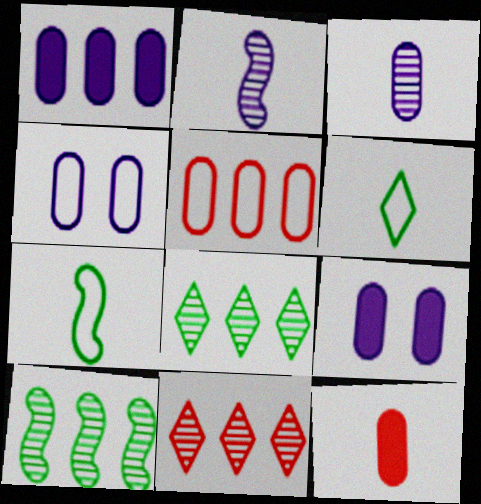[[1, 3, 4], 
[2, 6, 12], 
[7, 9, 11]]